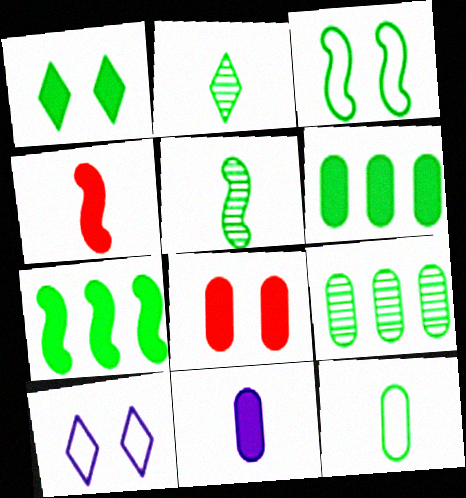[[2, 3, 6], 
[3, 5, 7], 
[4, 9, 10], 
[6, 8, 11]]